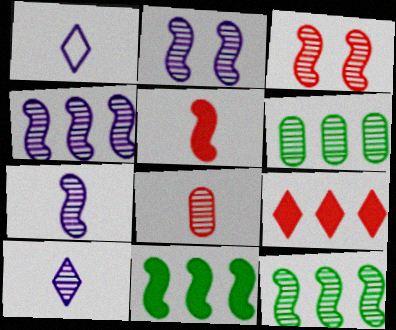[[2, 4, 7], 
[3, 6, 10], 
[3, 7, 12]]